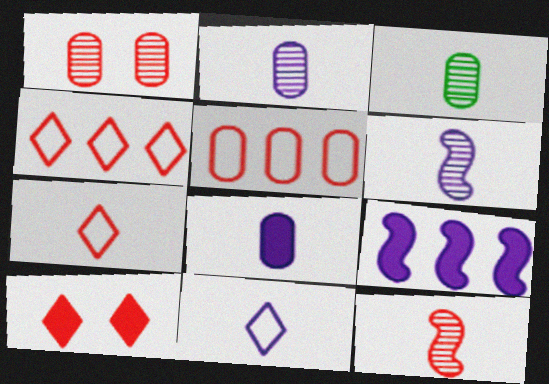[[5, 10, 12], 
[6, 8, 11]]